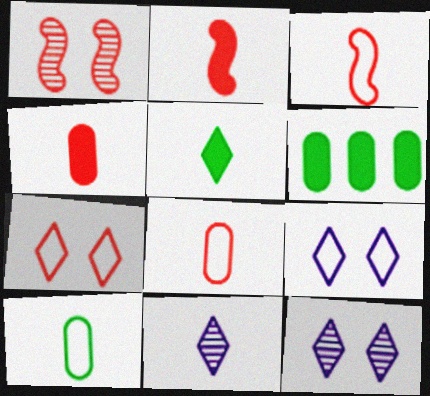[[2, 10, 11], 
[3, 6, 12]]